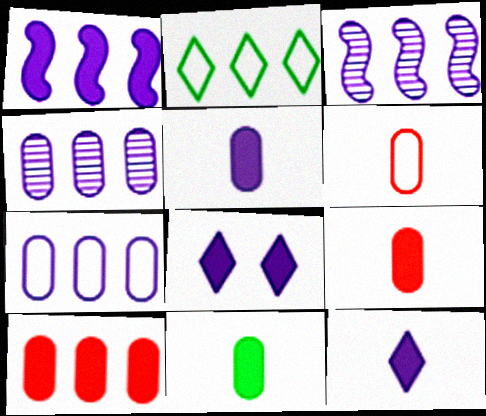[[1, 5, 8], 
[2, 3, 10], 
[5, 9, 11]]